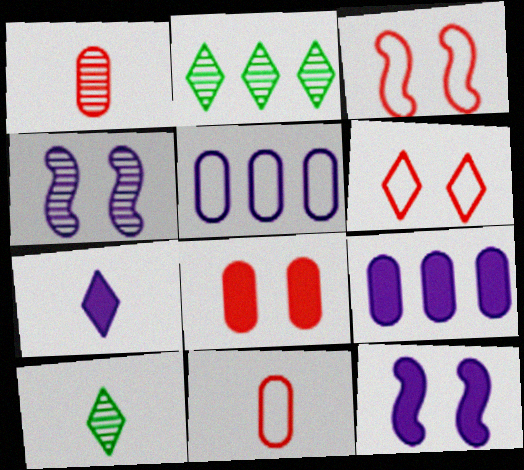[[1, 2, 4], 
[2, 6, 7], 
[2, 11, 12], 
[3, 9, 10], 
[4, 5, 7], 
[7, 9, 12]]